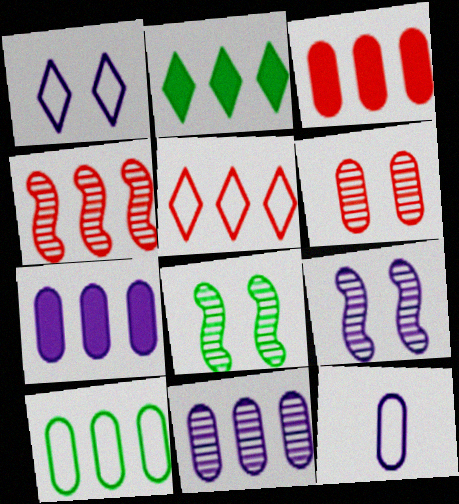[[3, 4, 5], 
[3, 10, 11]]